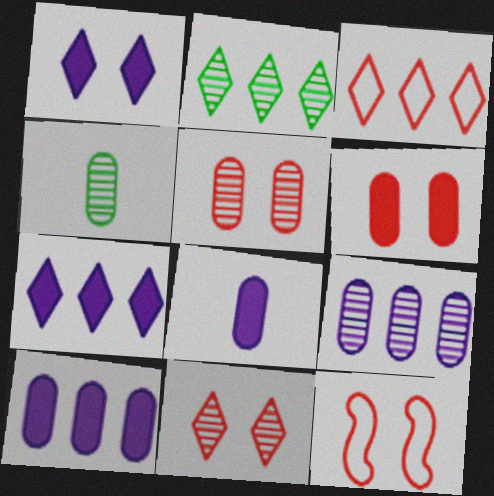[[2, 3, 7], 
[2, 8, 12], 
[4, 5, 9], 
[4, 7, 12], 
[6, 11, 12]]